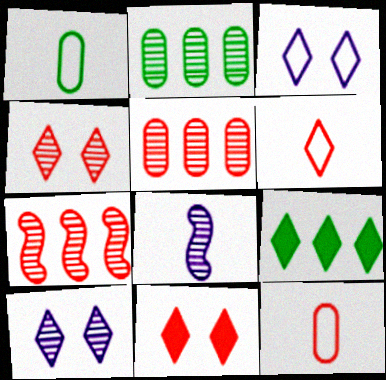[[2, 4, 8], 
[6, 9, 10], 
[7, 11, 12]]